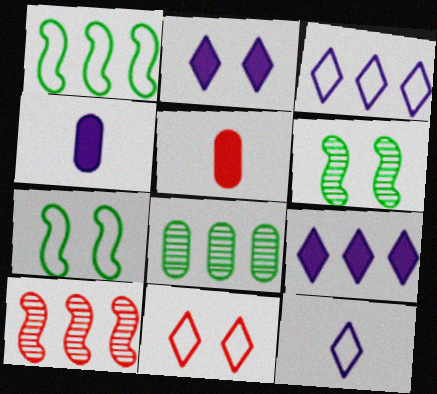[[3, 5, 6], 
[5, 10, 11]]